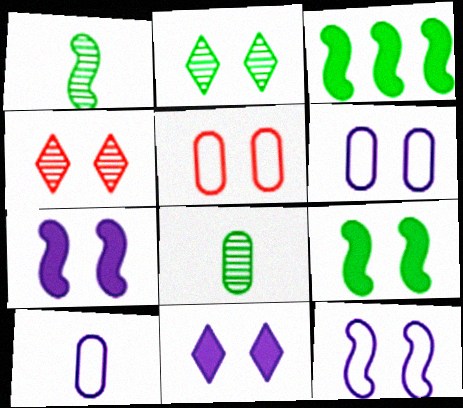[[2, 5, 7], 
[3, 4, 10], 
[4, 6, 9]]